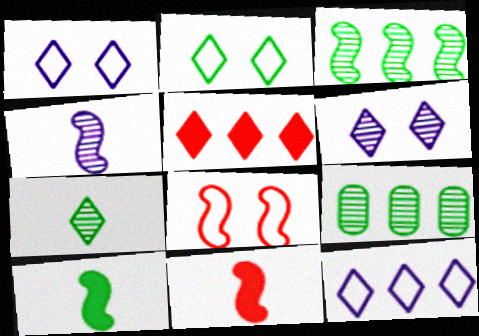[[1, 5, 7], 
[1, 9, 11], 
[2, 9, 10]]